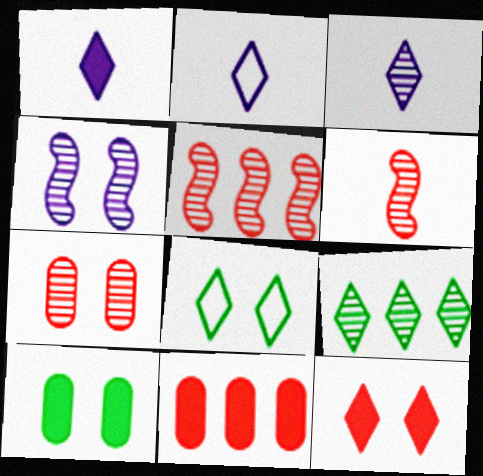[[1, 2, 3], 
[2, 5, 10], 
[2, 9, 12]]